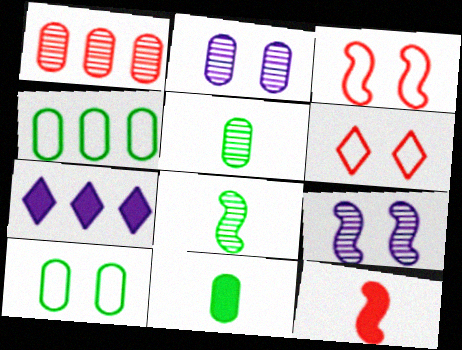[[1, 2, 5], 
[1, 6, 12], 
[3, 5, 7]]